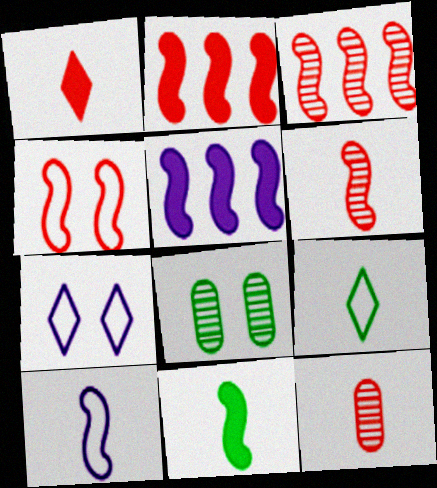[[2, 4, 6], 
[6, 10, 11]]